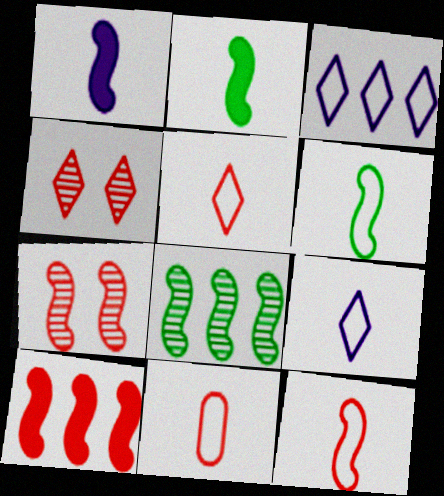[[4, 10, 11], 
[5, 11, 12], 
[6, 9, 11], 
[7, 10, 12]]